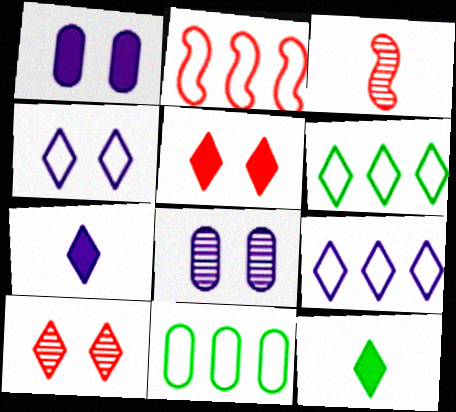[[1, 3, 6], 
[2, 8, 12], 
[2, 9, 11], 
[6, 7, 10], 
[9, 10, 12]]